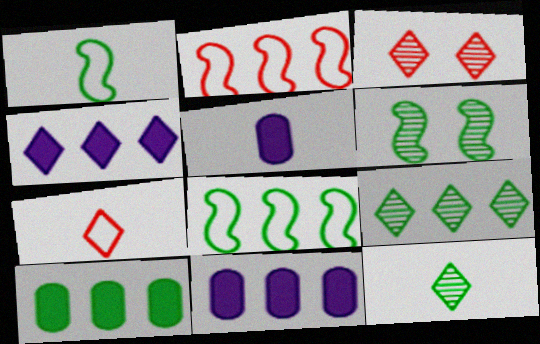[[1, 3, 11], 
[2, 9, 11], 
[3, 5, 8], 
[6, 7, 11], 
[8, 9, 10]]